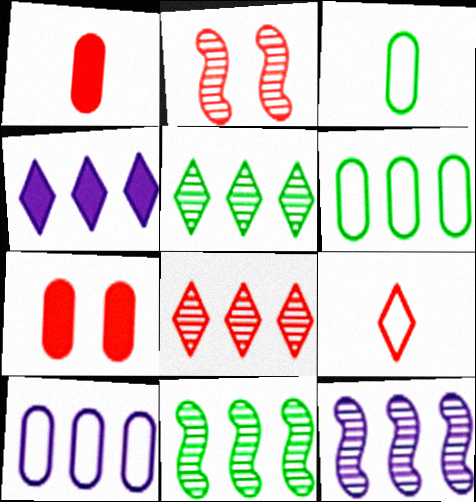[[2, 3, 4], 
[4, 10, 12]]